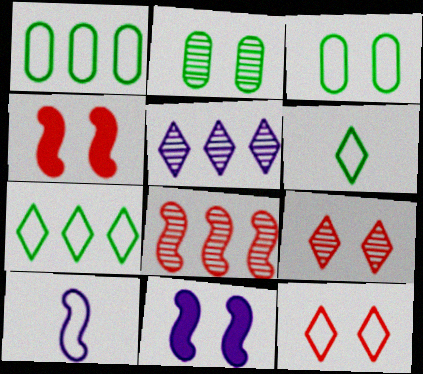[[1, 10, 12], 
[2, 11, 12], 
[3, 9, 11]]